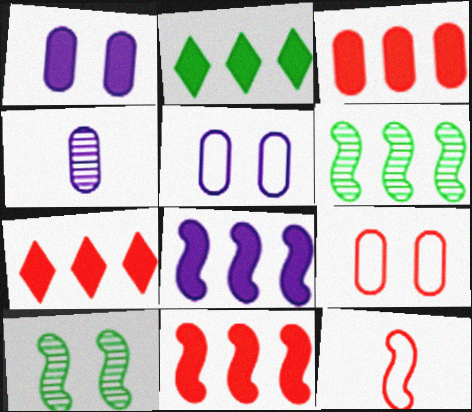[[2, 3, 8], 
[3, 7, 11], 
[8, 10, 12]]